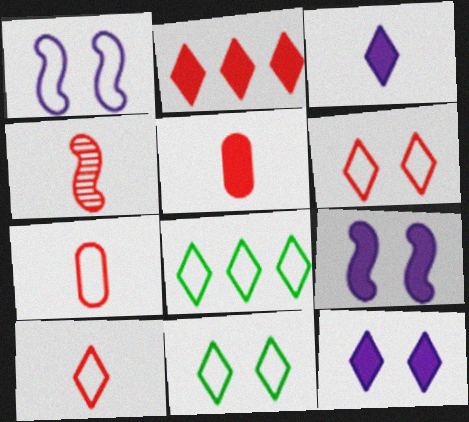[[1, 7, 8], 
[4, 5, 10]]